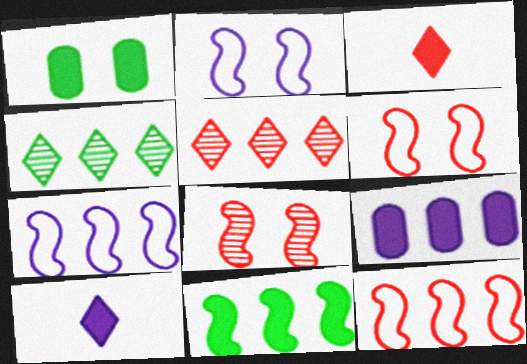[[4, 9, 12]]